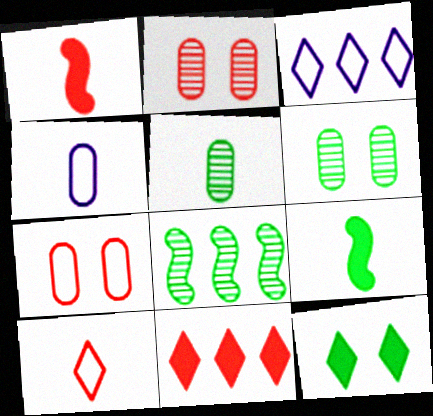[[1, 3, 6], 
[2, 3, 9]]